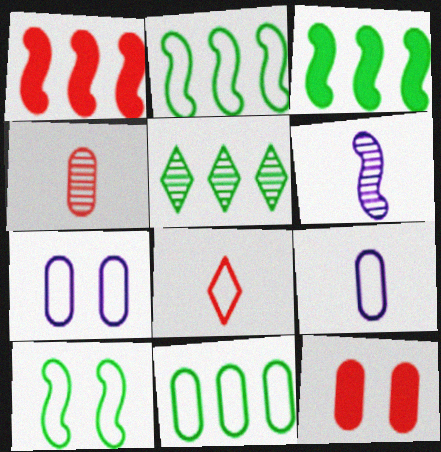[[1, 6, 10], 
[2, 7, 8], 
[3, 5, 11]]